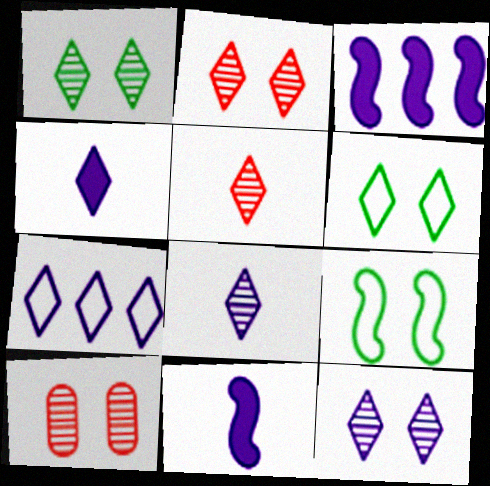[[1, 2, 12], 
[4, 7, 12]]